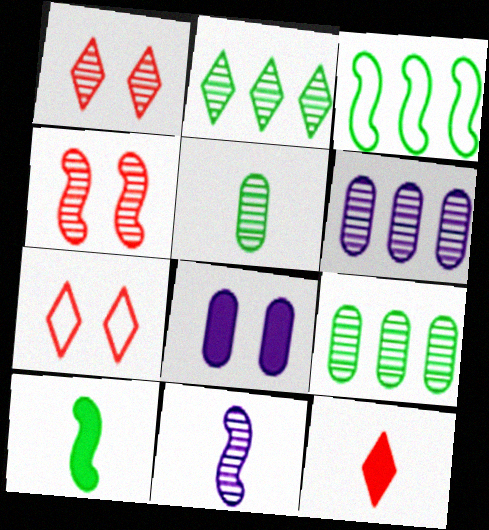[[1, 9, 11], 
[6, 7, 10]]